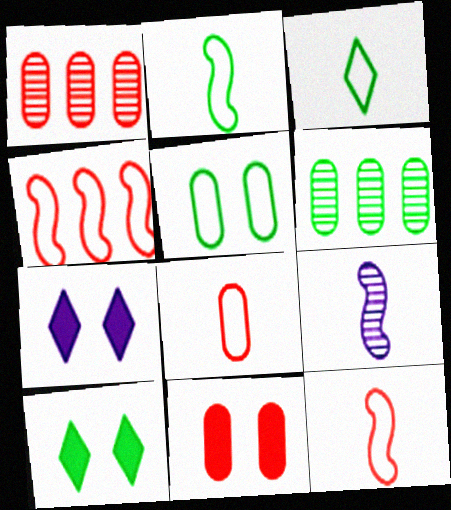[[1, 2, 7], 
[1, 8, 11], 
[2, 6, 10], 
[6, 7, 12]]